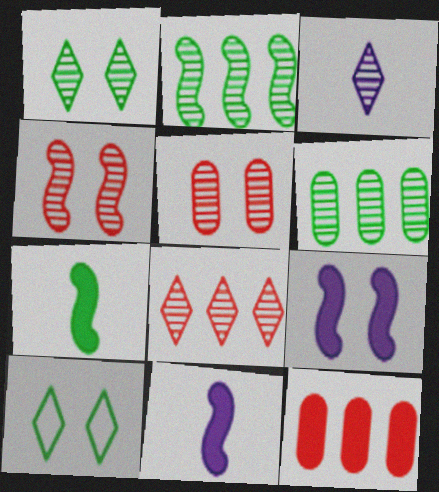[[1, 3, 8], 
[2, 3, 5], 
[3, 4, 6], 
[5, 9, 10], 
[6, 7, 10]]